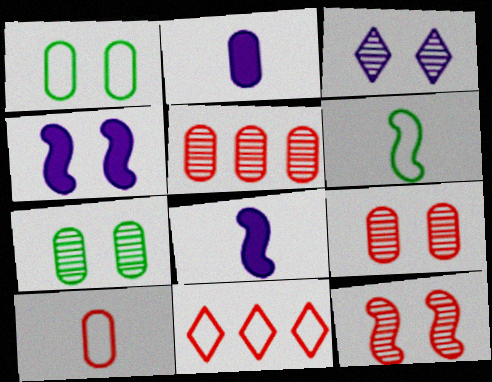[[1, 2, 5], 
[3, 7, 12], 
[7, 8, 11]]